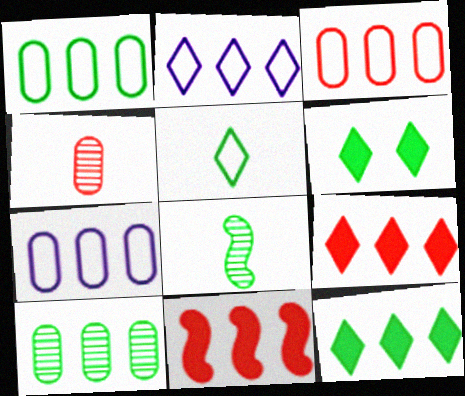[[1, 3, 7], 
[1, 6, 8], 
[2, 10, 11]]